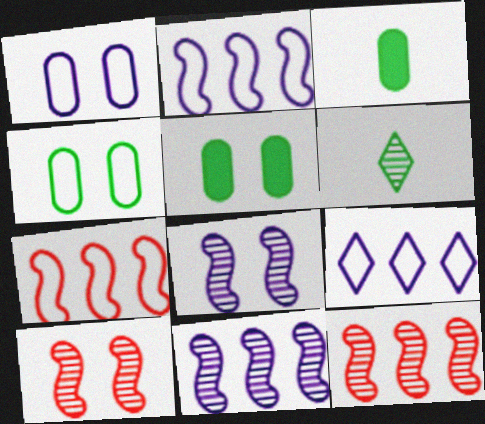[[3, 9, 10]]